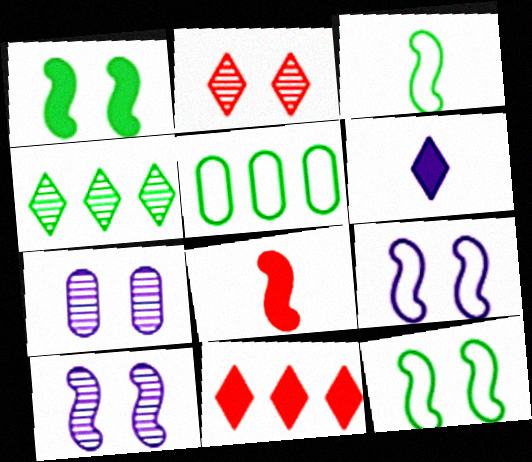[[3, 7, 11]]